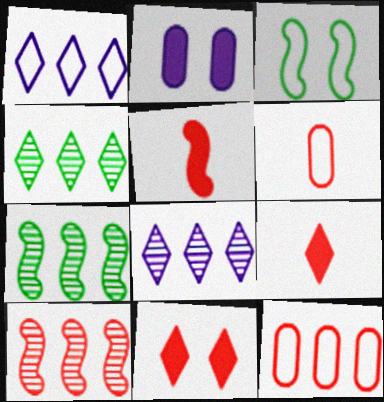[[1, 3, 6], 
[6, 10, 11]]